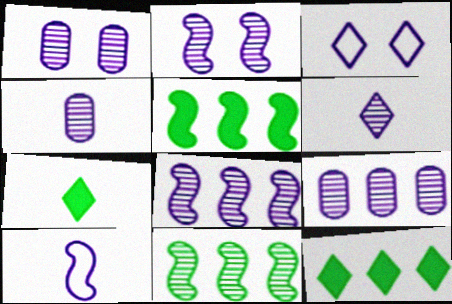[[1, 4, 9], 
[1, 6, 8], 
[2, 6, 9]]